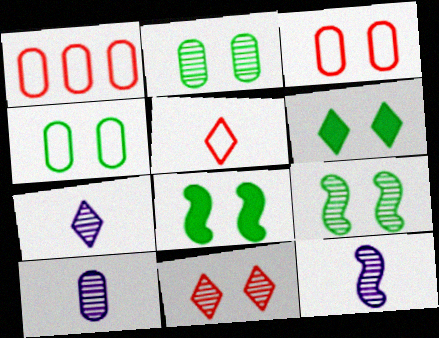[[1, 6, 12], 
[1, 7, 8], 
[4, 6, 9], 
[7, 10, 12]]